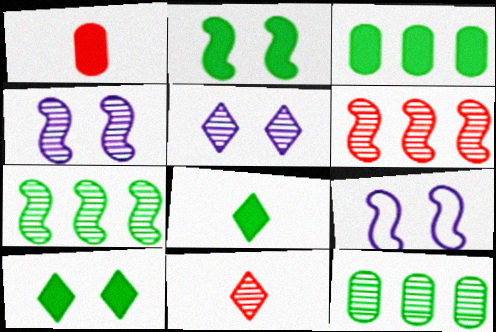[[2, 3, 8], 
[3, 9, 11], 
[4, 11, 12]]